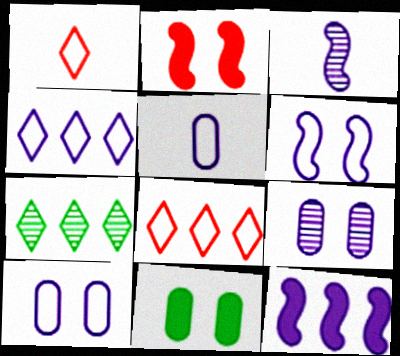[[2, 5, 7], 
[3, 6, 12], 
[3, 8, 11], 
[4, 5, 6]]